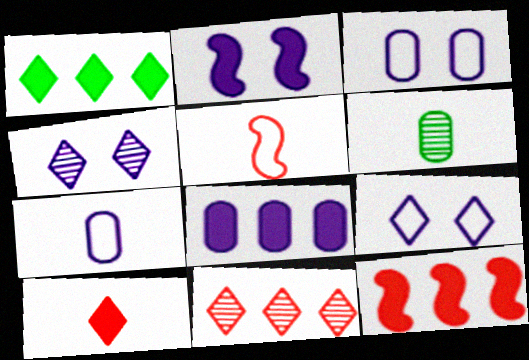[[1, 8, 12], 
[2, 3, 4], 
[6, 9, 12]]